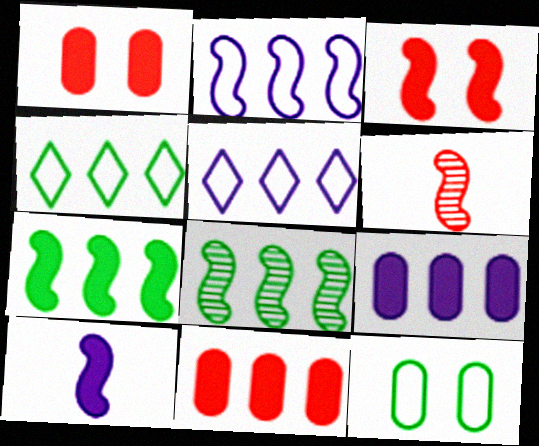[[3, 7, 10], 
[5, 8, 11]]